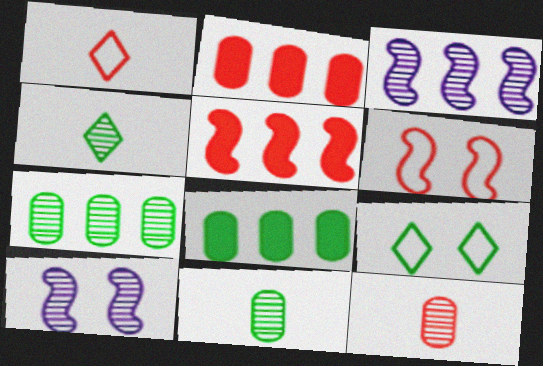[[1, 8, 10]]